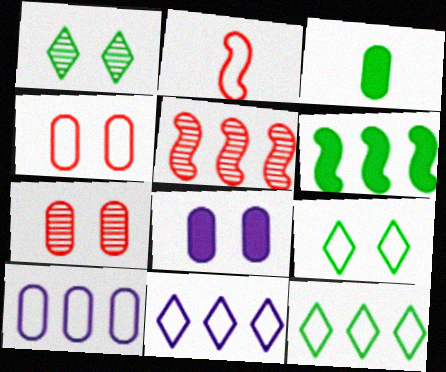[[2, 9, 10], 
[3, 7, 10]]